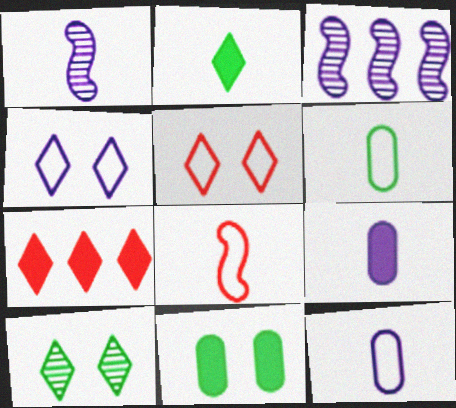[[3, 4, 9]]